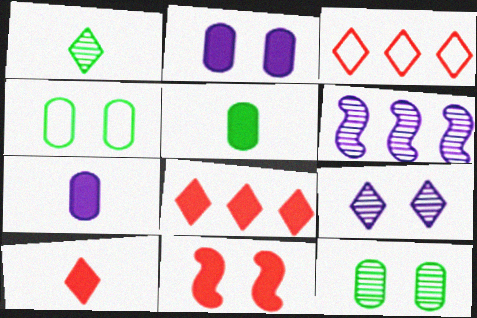[[4, 6, 10], 
[4, 9, 11]]